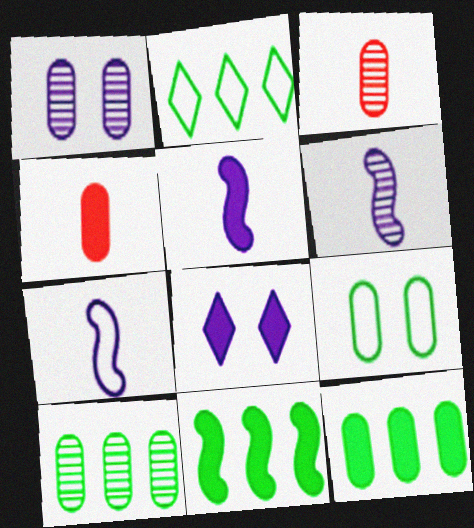[[1, 3, 10], 
[2, 10, 11], 
[4, 8, 11], 
[5, 6, 7]]